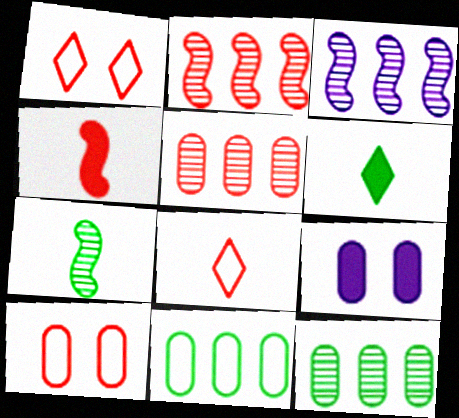[[1, 4, 5], 
[3, 6, 10]]